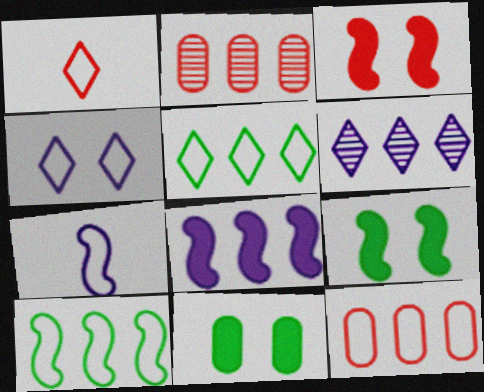[[1, 2, 3], 
[1, 4, 5], 
[2, 5, 8]]